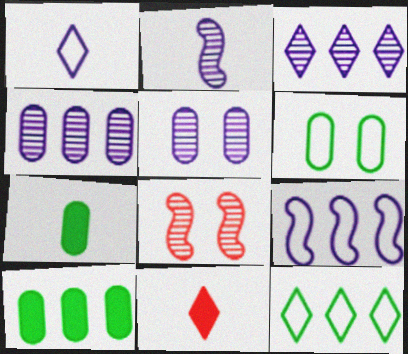[[1, 8, 10], 
[2, 3, 5]]